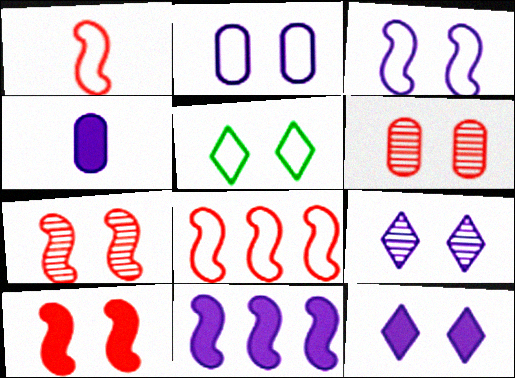[[4, 11, 12]]